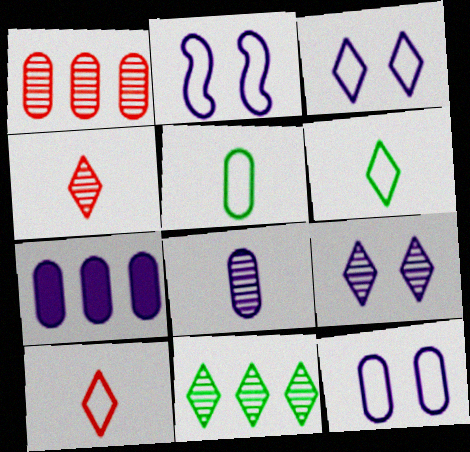[[2, 3, 12], 
[4, 9, 11], 
[7, 8, 12]]